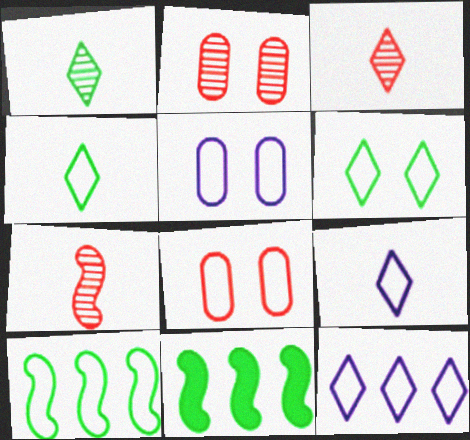[[2, 9, 11], 
[3, 5, 11], 
[8, 9, 10]]